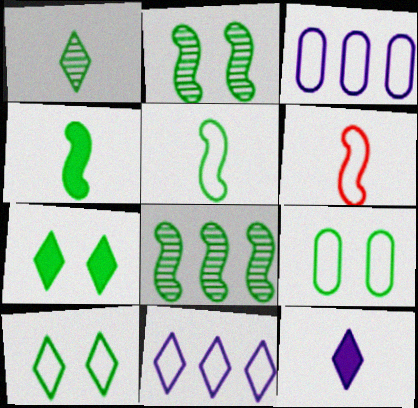[[2, 7, 9], 
[3, 6, 10], 
[6, 9, 11]]